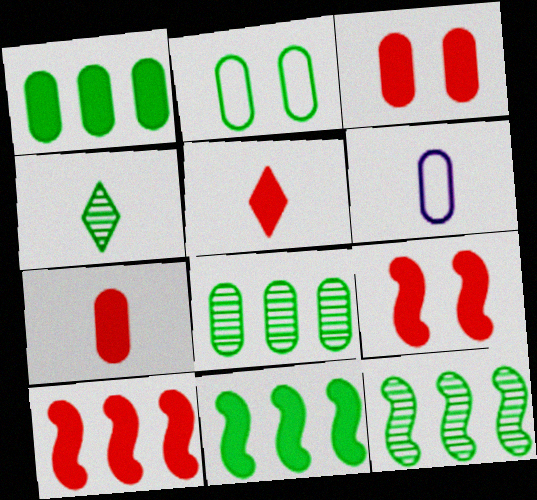[[2, 4, 11], 
[3, 5, 10], 
[3, 6, 8]]